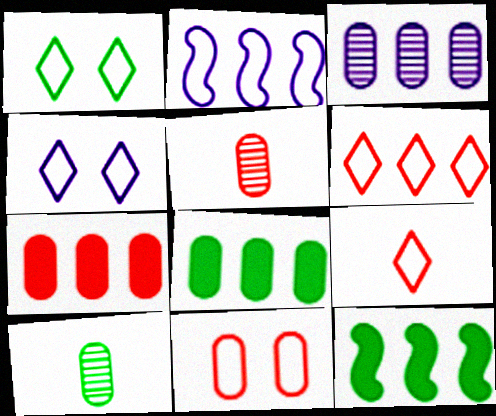[[1, 10, 12], 
[3, 6, 12], 
[4, 5, 12], 
[5, 7, 11]]